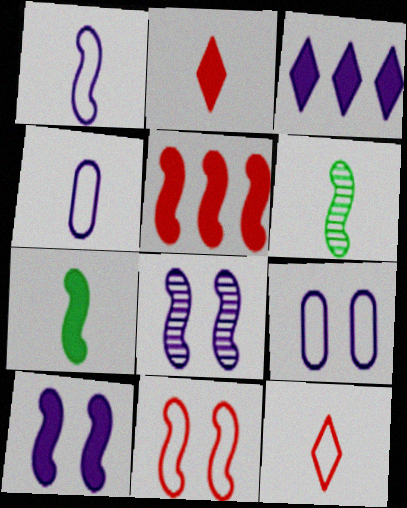[[2, 4, 6], 
[3, 4, 8], 
[5, 7, 10]]